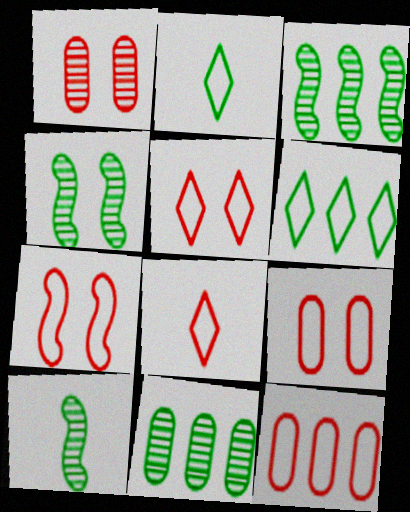[[3, 4, 10], 
[5, 7, 9], 
[7, 8, 12]]